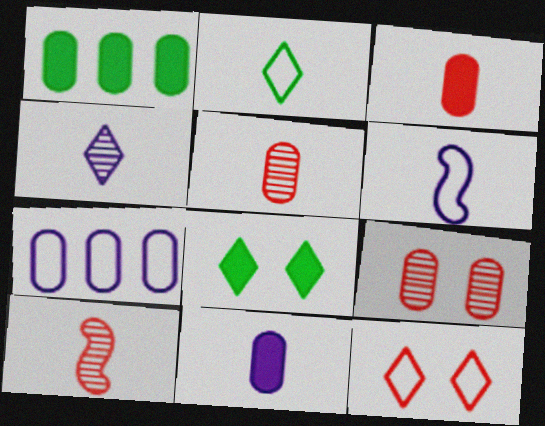[[2, 10, 11], 
[4, 6, 11], 
[7, 8, 10]]